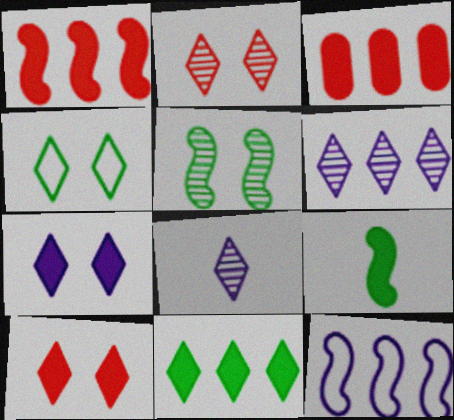[[2, 4, 7], 
[3, 7, 9]]